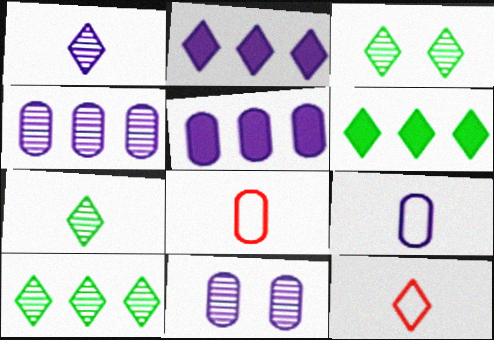[[2, 3, 12], 
[3, 7, 10], 
[5, 9, 11]]